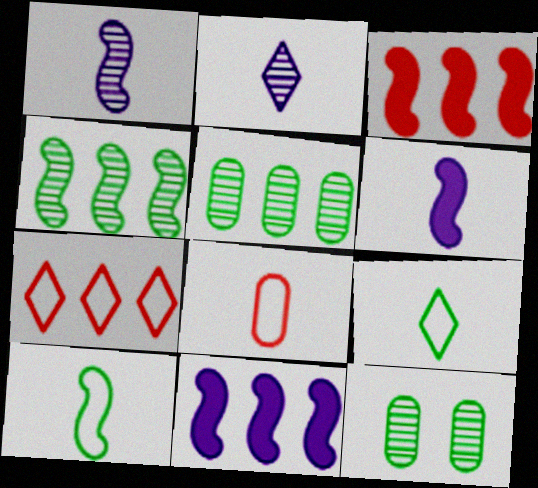[[5, 7, 11], 
[6, 7, 12]]